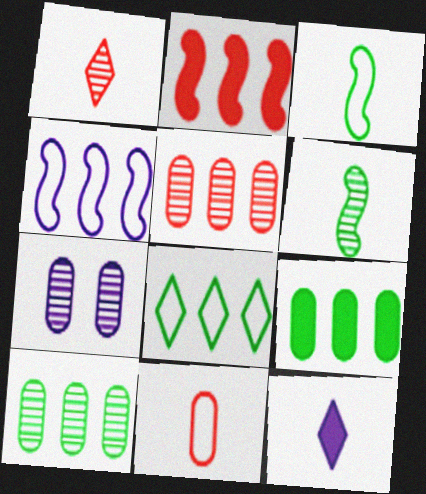[[4, 7, 12], 
[6, 11, 12], 
[7, 9, 11]]